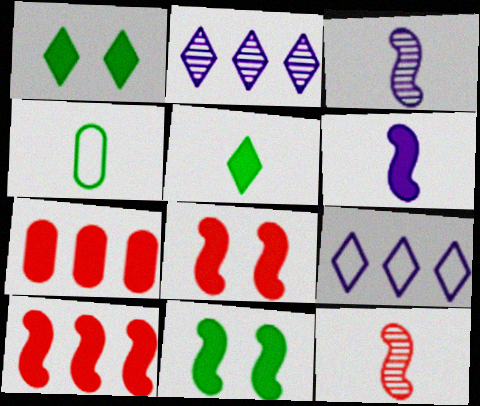[[1, 6, 7], 
[2, 4, 8], 
[6, 10, 11]]